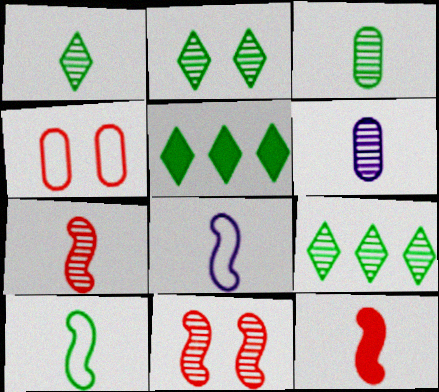[[1, 2, 9], 
[1, 6, 7], 
[6, 9, 11]]